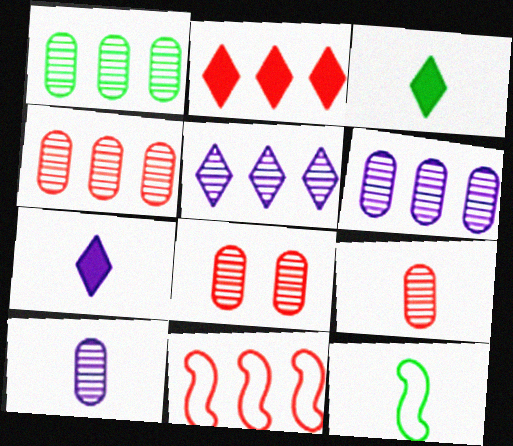[[1, 4, 6], 
[1, 8, 10], 
[2, 4, 11], 
[4, 8, 9], 
[7, 9, 12]]